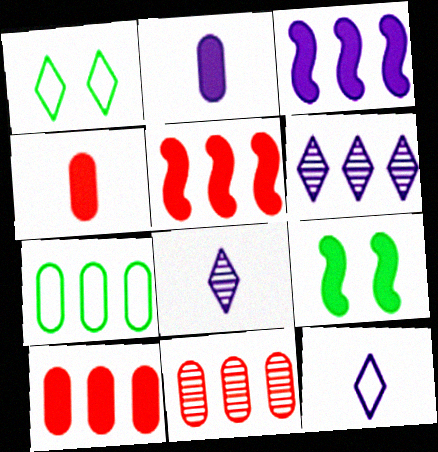[[5, 6, 7], 
[9, 11, 12]]